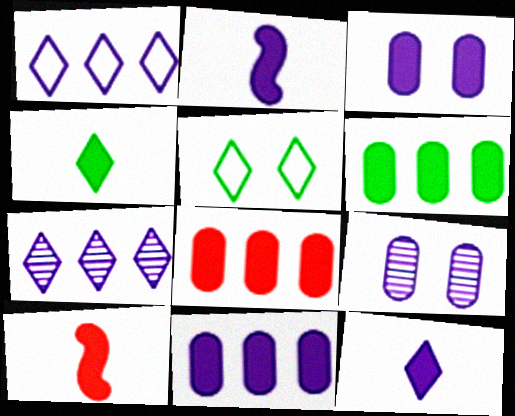[[1, 2, 9], 
[6, 8, 11]]